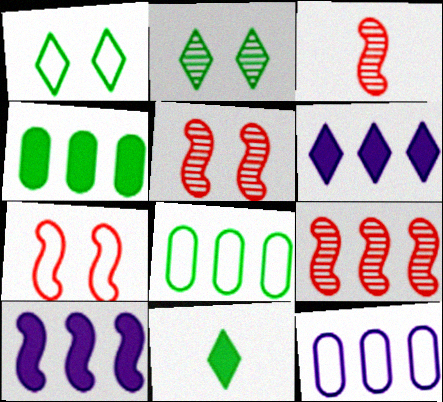[[3, 5, 9], 
[5, 11, 12], 
[6, 8, 9]]